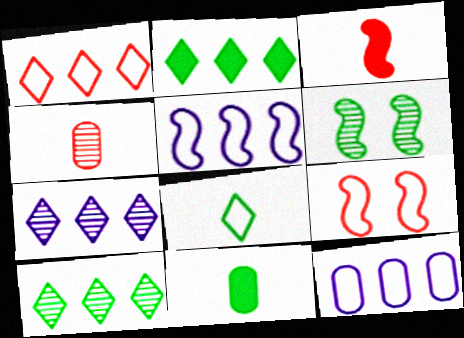[[1, 2, 7], 
[3, 5, 6], 
[4, 6, 7], 
[7, 9, 11], 
[8, 9, 12]]